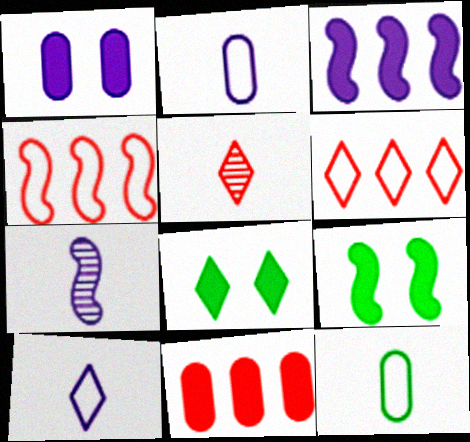[[4, 7, 9]]